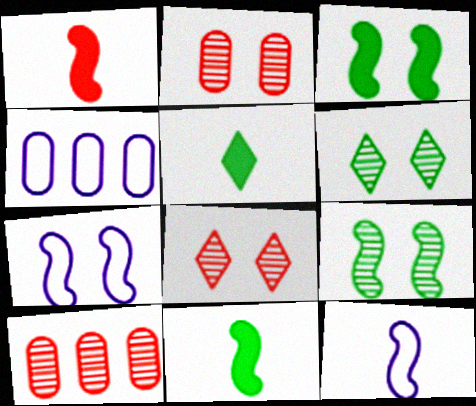[[1, 4, 6], 
[4, 8, 11], 
[5, 7, 10]]